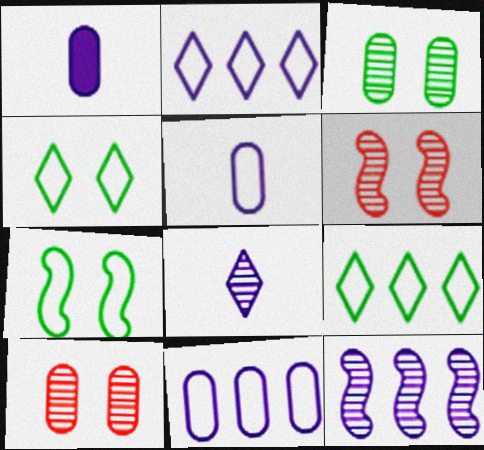[[1, 6, 9]]